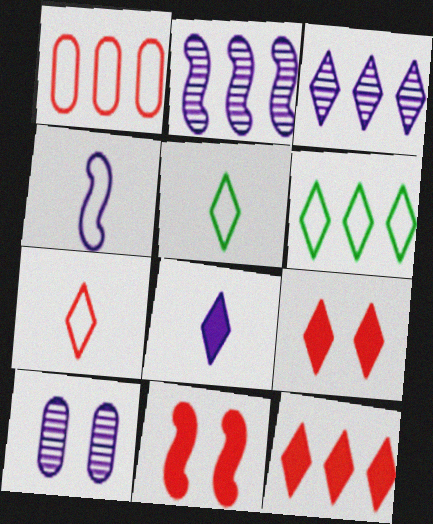[[3, 5, 9], 
[3, 6, 12]]